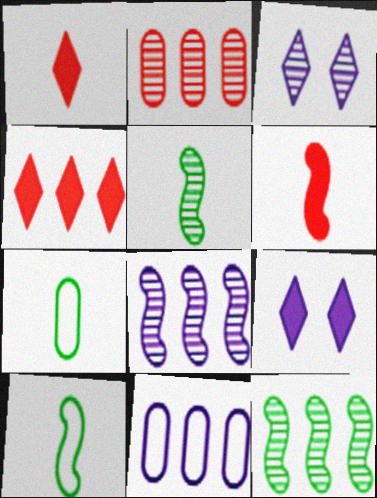[[2, 3, 5], 
[2, 9, 10], 
[4, 11, 12]]